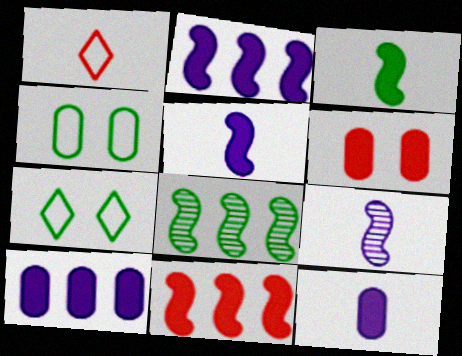[]